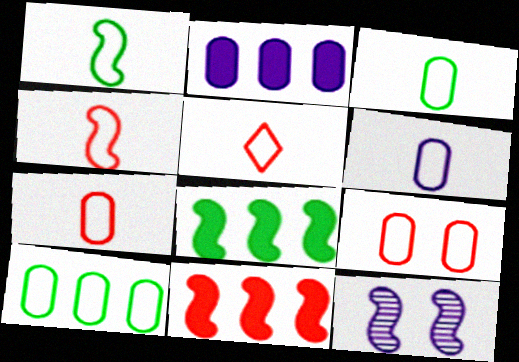[[1, 5, 6], 
[1, 11, 12], 
[3, 6, 7], 
[4, 5, 7], 
[4, 8, 12], 
[6, 9, 10]]